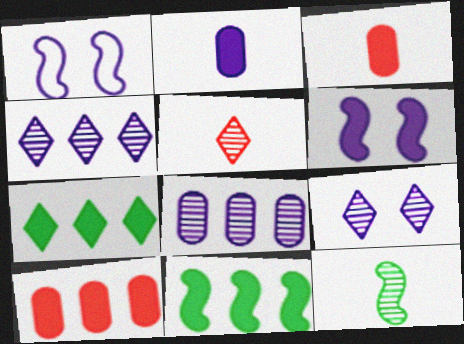[[1, 2, 4], 
[3, 6, 7]]